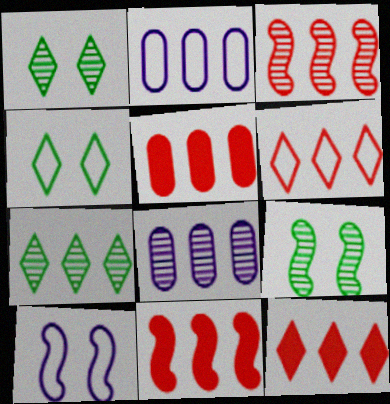[[2, 7, 11], 
[3, 5, 6], 
[3, 7, 8], 
[5, 11, 12]]